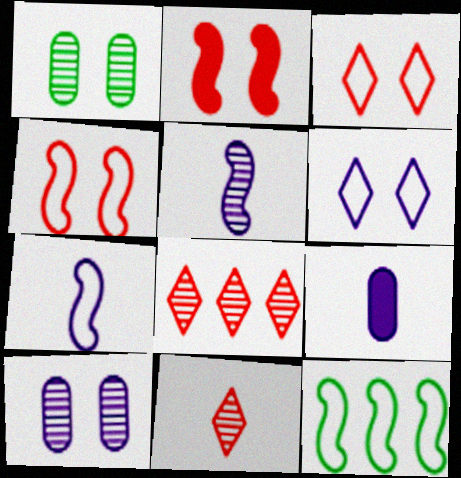[[1, 2, 6], 
[1, 5, 8], 
[2, 5, 12], 
[4, 7, 12]]